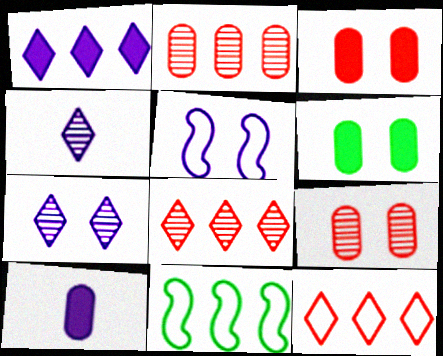[[1, 2, 11], 
[3, 4, 11]]